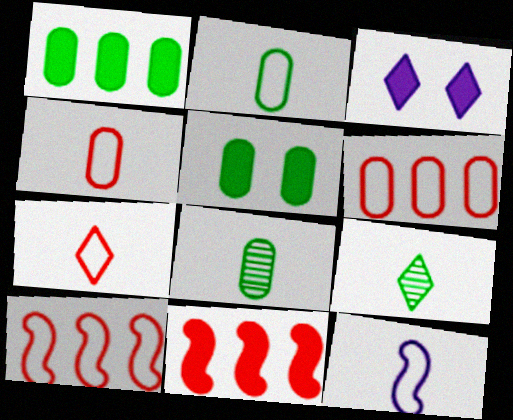[[2, 7, 12], 
[3, 8, 10]]